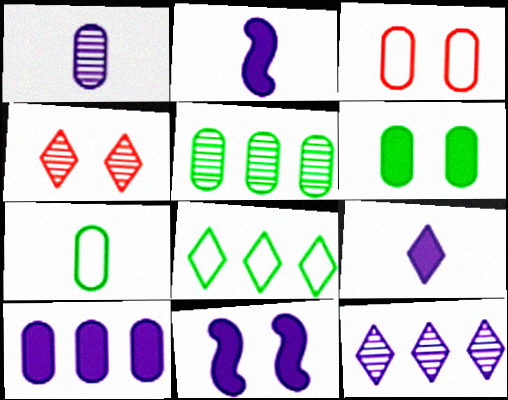[[4, 8, 9], 
[5, 6, 7], 
[9, 10, 11]]